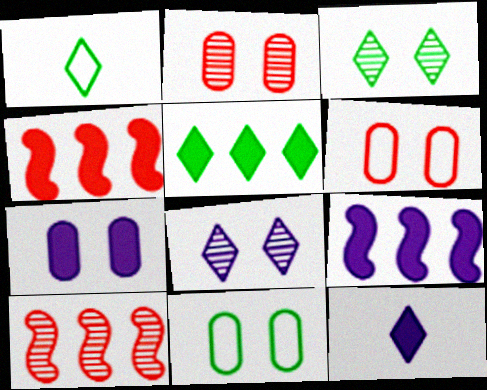[[1, 2, 9], 
[1, 3, 5], 
[1, 7, 10], 
[2, 7, 11], 
[7, 9, 12], 
[10, 11, 12]]